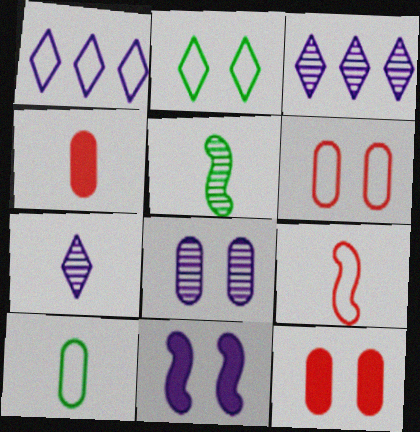[[1, 5, 12]]